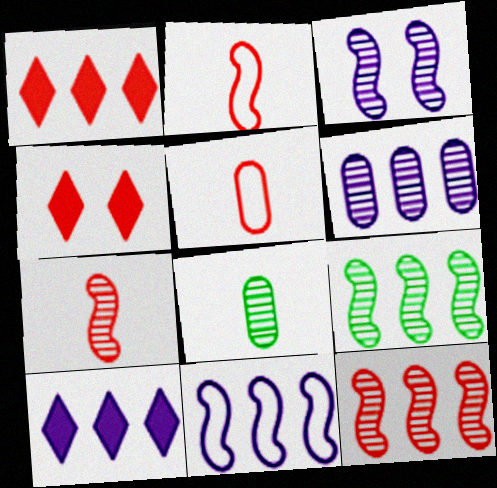[[3, 7, 9], 
[4, 5, 12], 
[4, 8, 11], 
[6, 10, 11]]